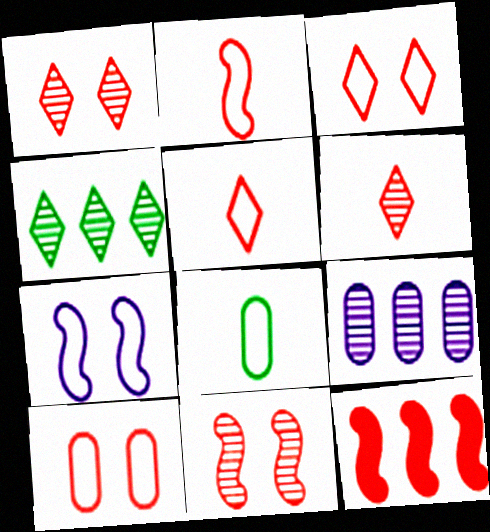[[2, 11, 12], 
[6, 10, 12]]